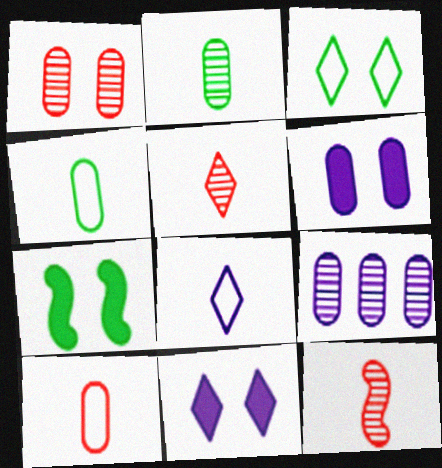[[1, 2, 9]]